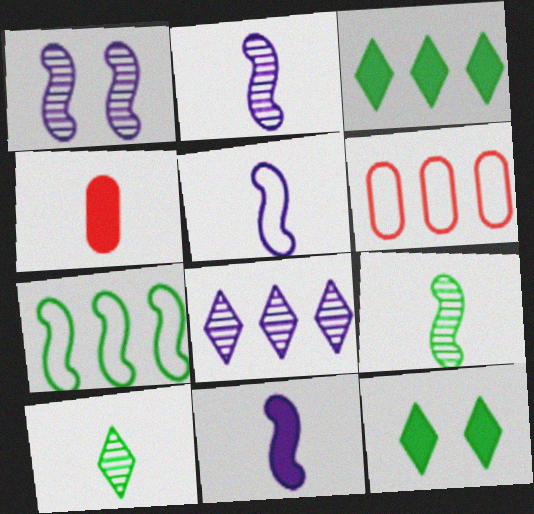[[2, 5, 11], 
[2, 6, 12], 
[4, 5, 10]]